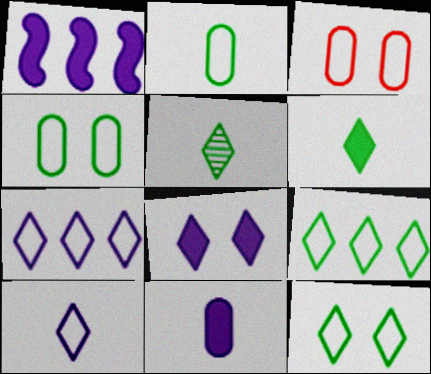[[1, 3, 5], 
[1, 8, 11]]